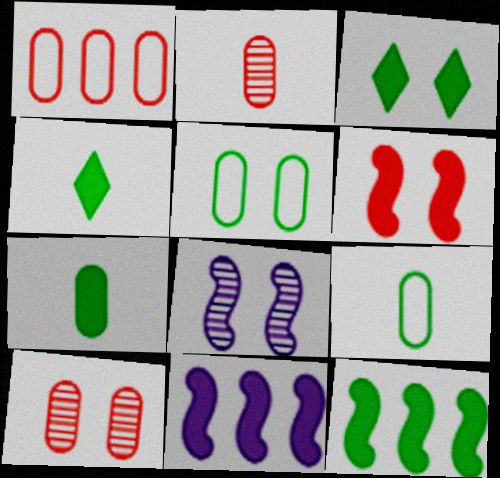[[1, 4, 8], 
[3, 7, 12]]